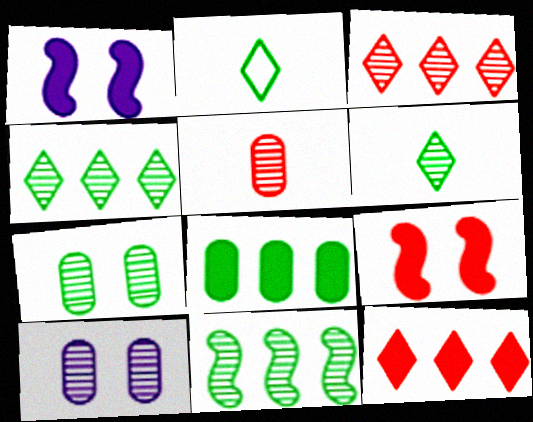[[6, 7, 11]]